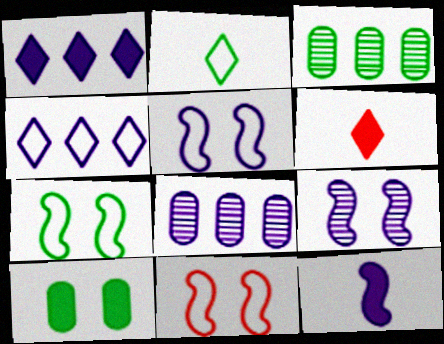[[3, 5, 6], 
[5, 7, 11], 
[6, 7, 8]]